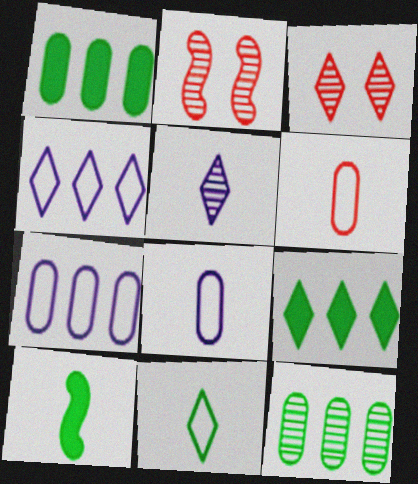[[2, 5, 12], 
[2, 8, 9], 
[3, 7, 10], 
[5, 6, 10]]